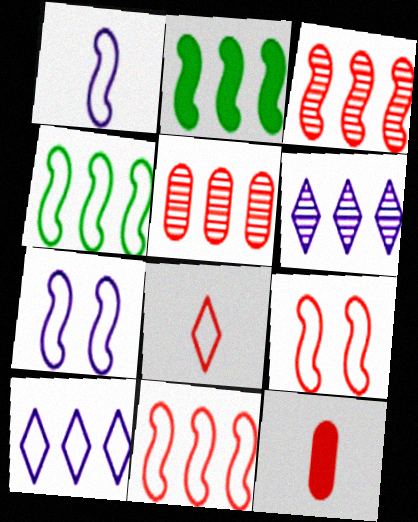[[1, 4, 9], 
[2, 5, 10]]